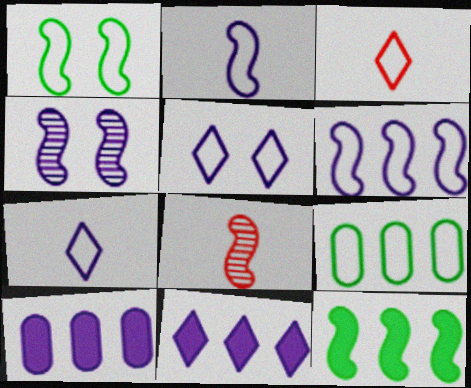[[4, 7, 10]]